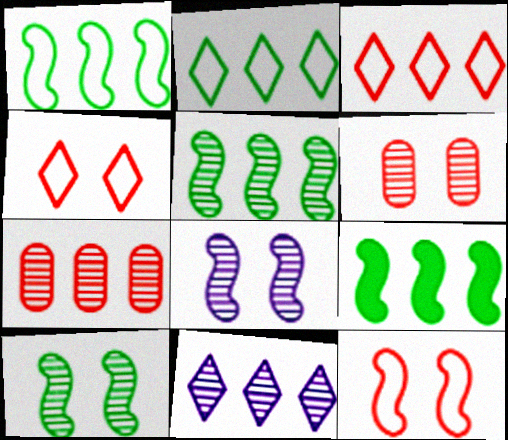[[1, 5, 9], 
[5, 7, 11]]